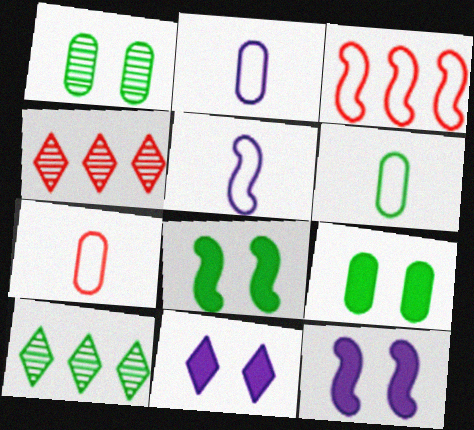[[2, 4, 8], 
[2, 6, 7], 
[4, 5, 9], 
[4, 6, 12], 
[6, 8, 10], 
[7, 10, 12]]